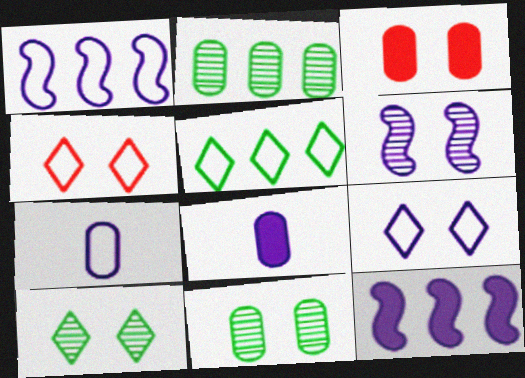[[1, 7, 9], 
[2, 3, 7]]